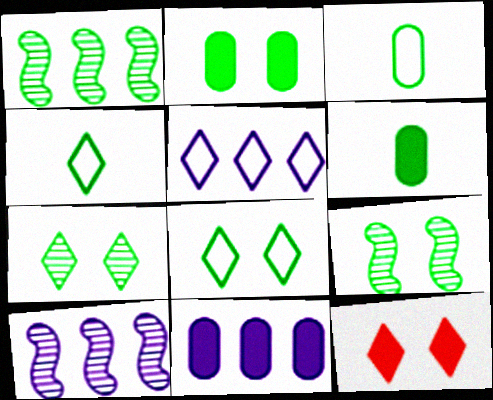[[1, 2, 4], 
[1, 6, 8], 
[2, 8, 9], 
[3, 10, 12], 
[5, 10, 11]]